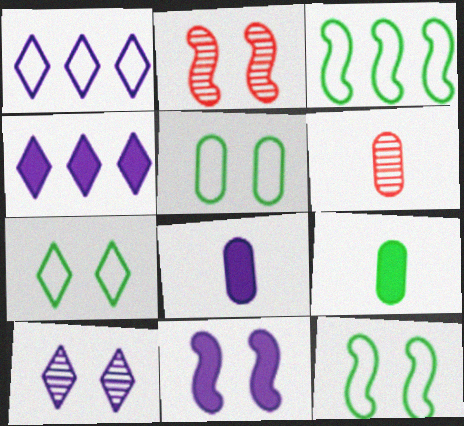[[1, 2, 9], 
[2, 11, 12], 
[4, 6, 12], 
[4, 8, 11], 
[5, 7, 12]]